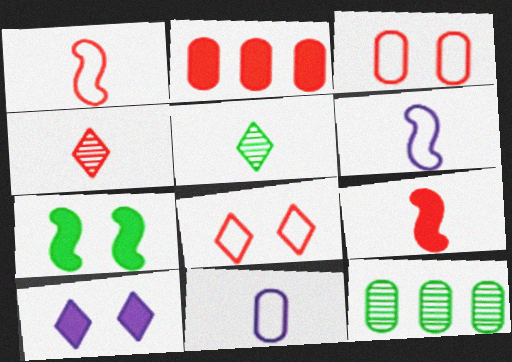[[1, 10, 12], 
[5, 9, 11]]